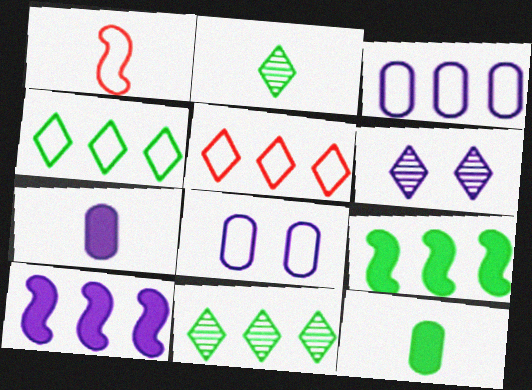[[1, 2, 7], 
[1, 4, 8]]